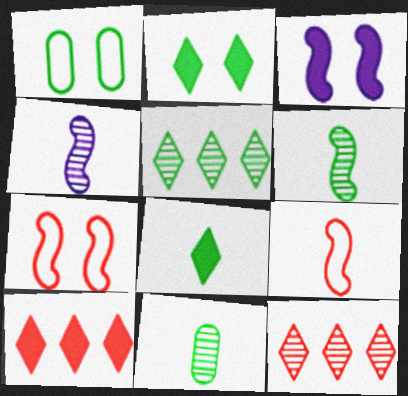[[1, 4, 10]]